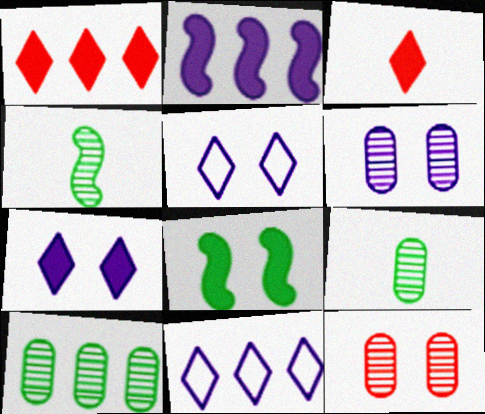[[5, 8, 12]]